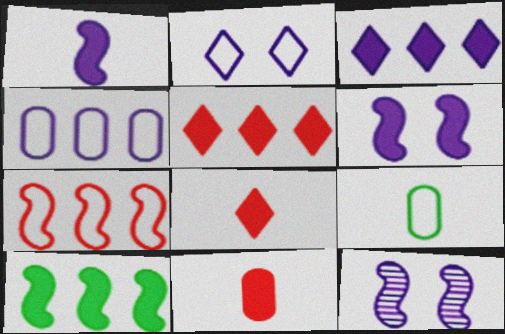[[2, 7, 9], 
[5, 9, 12]]